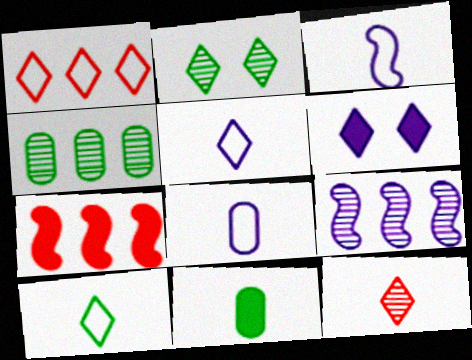[[2, 7, 8], 
[3, 5, 8], 
[3, 11, 12], 
[6, 7, 11], 
[6, 8, 9]]